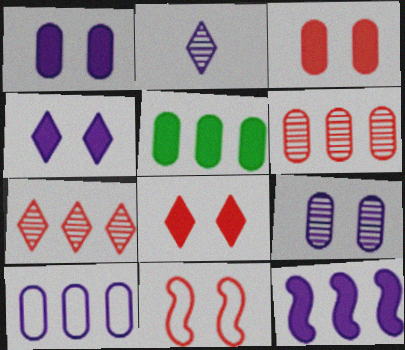[[2, 5, 11], 
[5, 6, 10]]